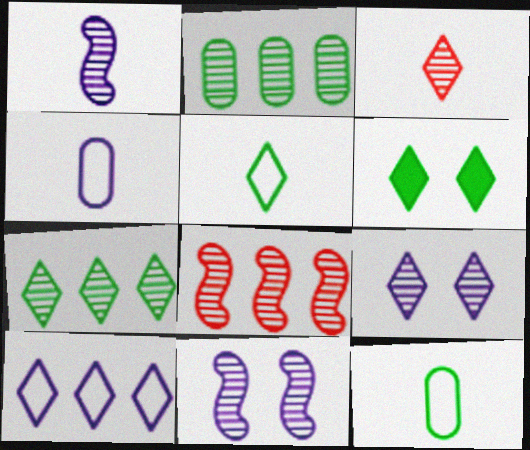[[2, 3, 11], 
[3, 6, 10], 
[3, 7, 9], 
[4, 6, 8], 
[5, 6, 7]]